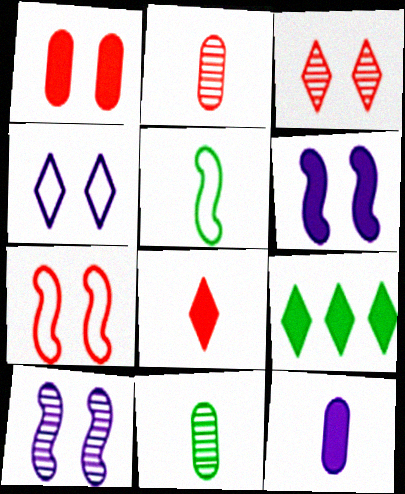[[1, 3, 7]]